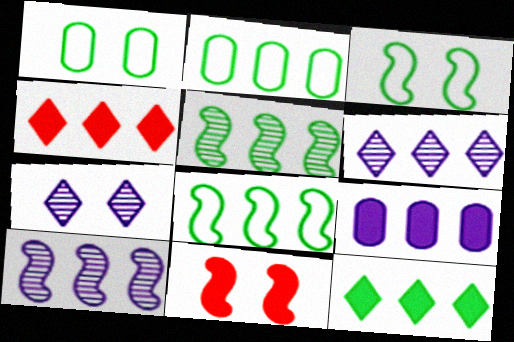[[1, 7, 11], 
[2, 4, 10], 
[2, 5, 12]]